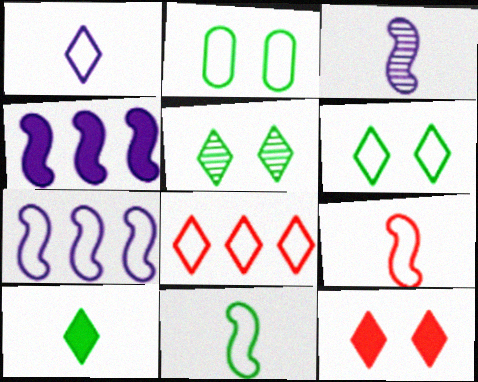[[1, 6, 8]]